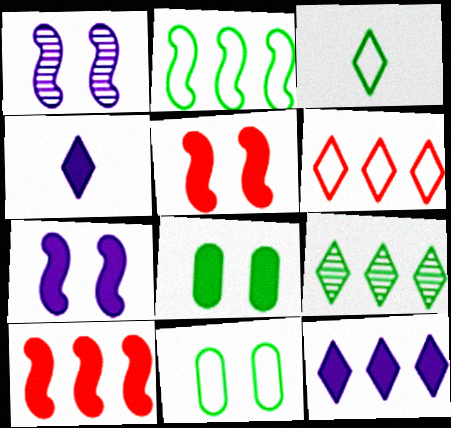[[2, 3, 11], 
[4, 8, 10], 
[6, 9, 12]]